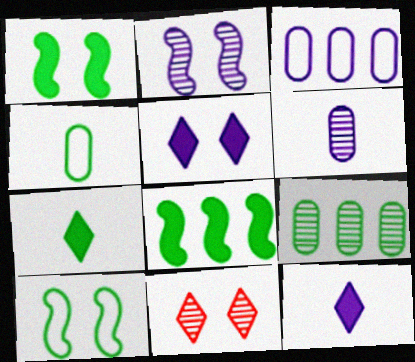[[2, 3, 12], 
[7, 9, 10]]